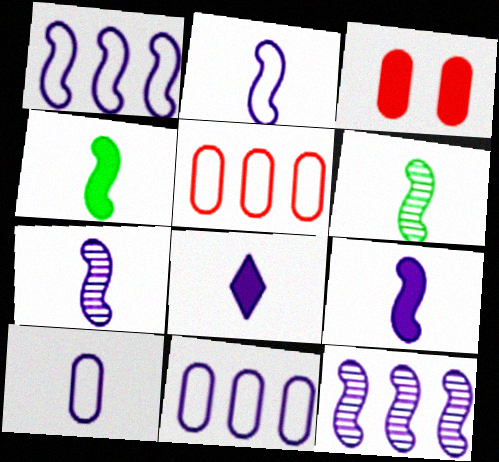[[2, 7, 9], 
[7, 8, 10]]